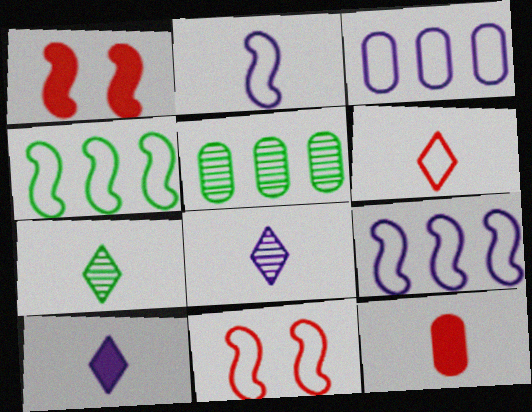[[1, 3, 7], 
[2, 4, 11], 
[2, 7, 12], 
[5, 10, 11], 
[6, 7, 10]]